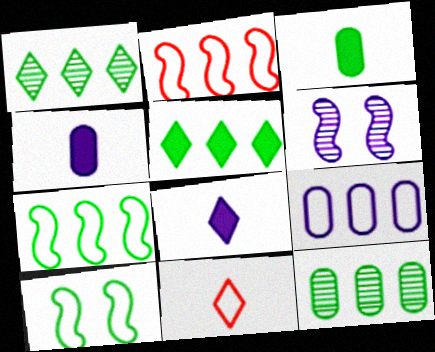[[1, 3, 10], 
[5, 7, 12], 
[6, 8, 9], 
[9, 10, 11]]